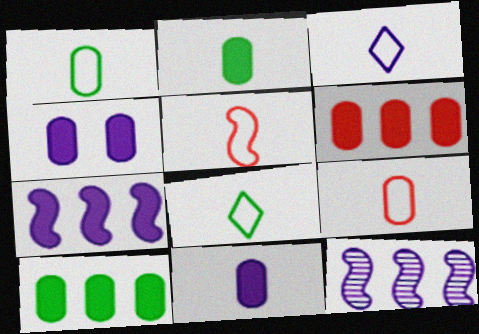[[1, 3, 5], 
[2, 4, 6], 
[3, 4, 12]]